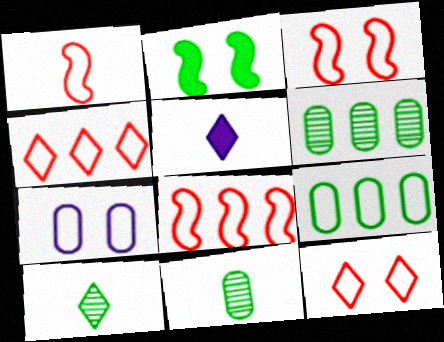[[1, 3, 8], 
[1, 5, 11], 
[2, 9, 10], 
[3, 5, 6]]